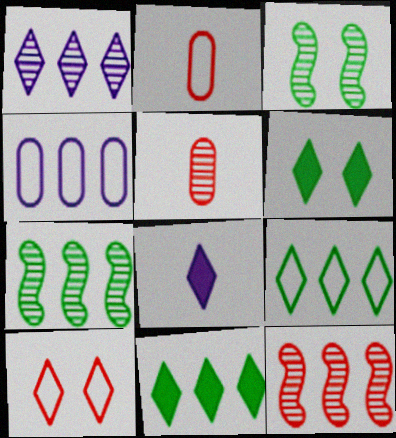[[1, 3, 5], 
[4, 11, 12]]